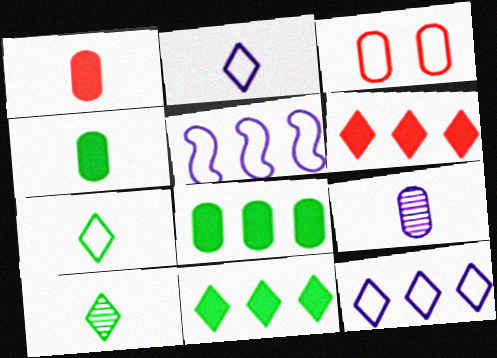[[3, 5, 7], 
[3, 8, 9]]